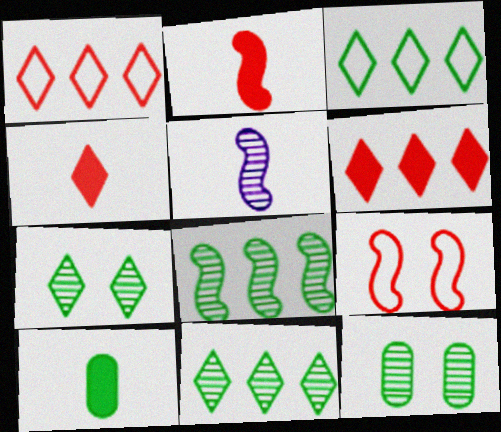[]